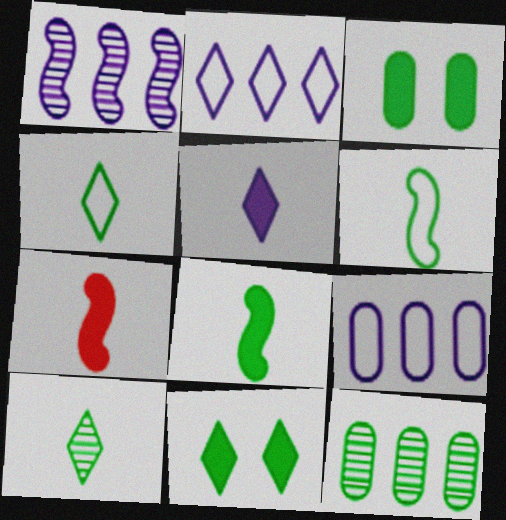[[6, 11, 12]]